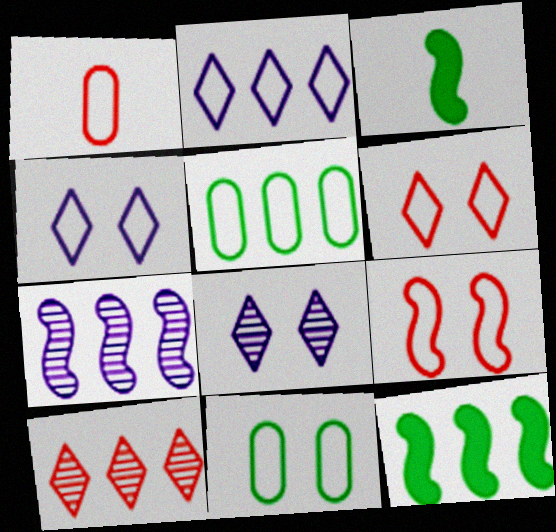[[1, 8, 12], 
[3, 7, 9], 
[4, 9, 11]]